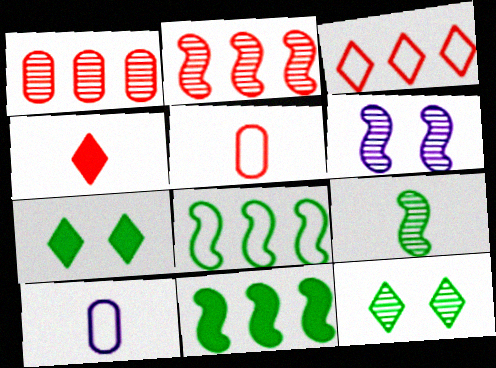[[2, 6, 9], 
[2, 7, 10], 
[4, 9, 10]]